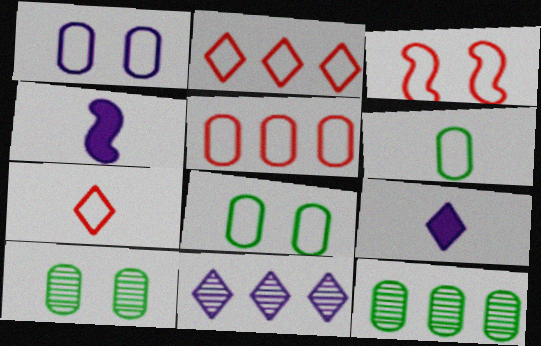[[1, 4, 11], 
[1, 5, 6], 
[2, 4, 10], 
[3, 5, 7], 
[3, 9, 12]]